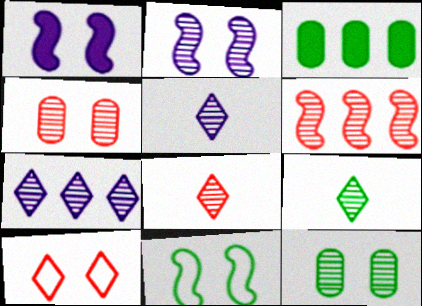[[1, 10, 12], 
[3, 9, 11], 
[4, 6, 8], 
[5, 6, 12], 
[5, 8, 9]]